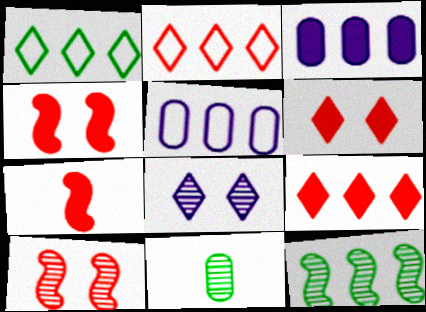[[2, 3, 12], 
[5, 9, 12]]